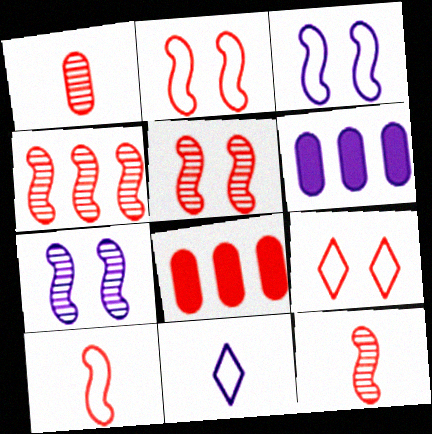[[4, 5, 12], 
[6, 7, 11], 
[8, 9, 12]]